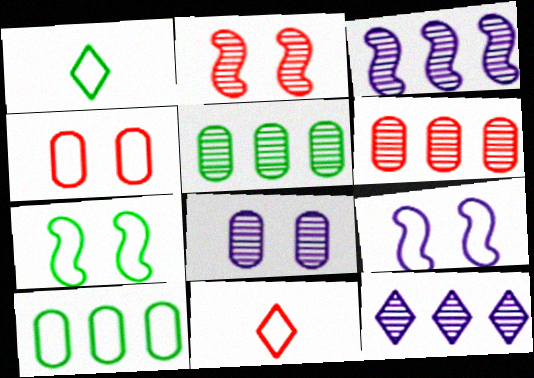[[1, 7, 10], 
[9, 10, 11]]